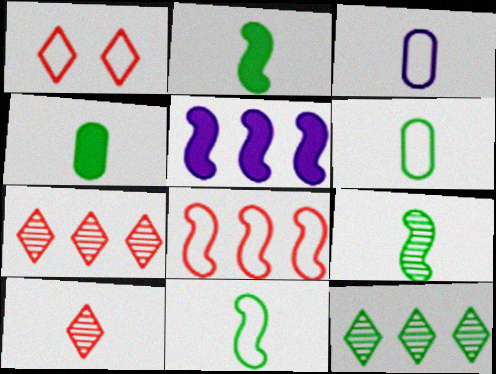[[2, 3, 10], 
[2, 9, 11]]